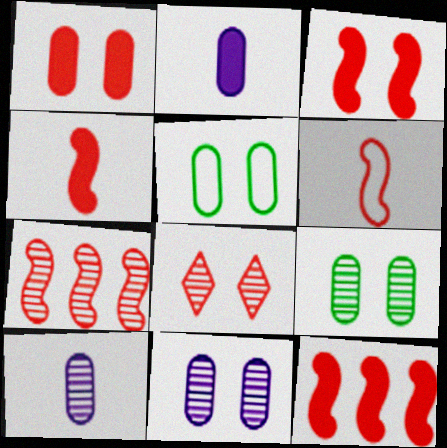[[1, 5, 11], 
[3, 4, 12], 
[3, 6, 7]]